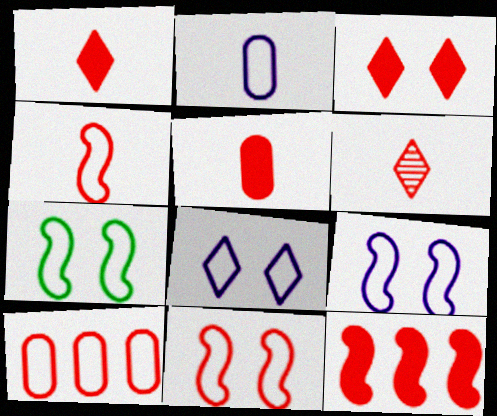[[3, 5, 12], 
[4, 5, 6], 
[7, 9, 11]]